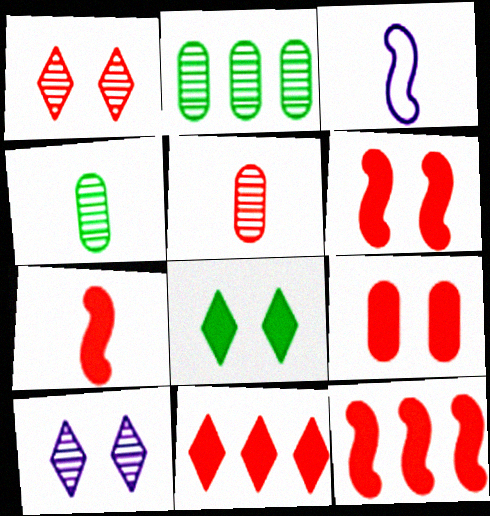[[6, 7, 12], 
[7, 9, 11]]